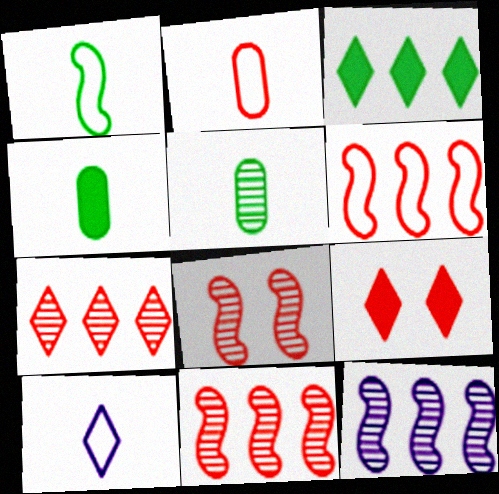[[1, 2, 10], 
[2, 9, 11]]